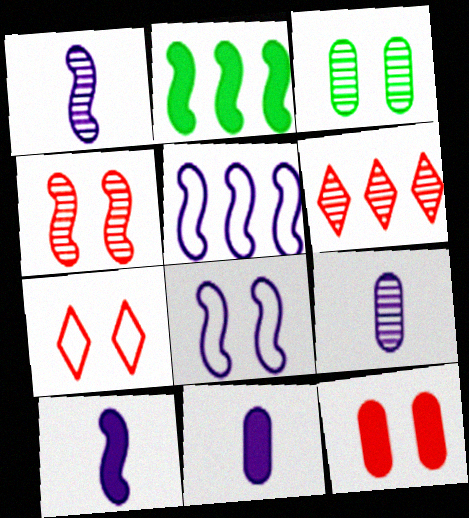[[1, 3, 6], 
[2, 7, 9], 
[4, 7, 12]]